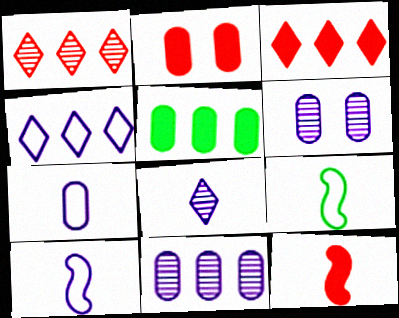[[2, 3, 12], 
[3, 6, 9]]